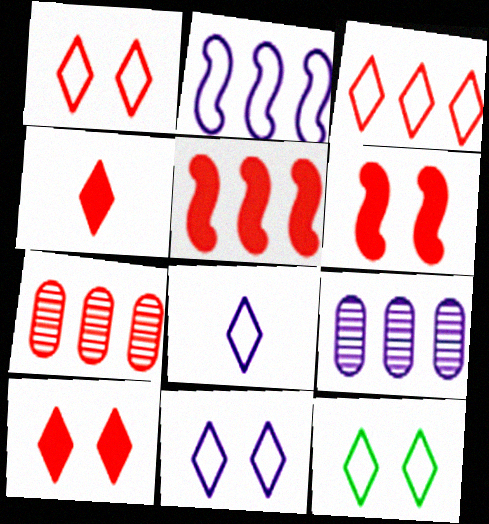[[1, 11, 12], 
[3, 5, 7], 
[3, 8, 12]]